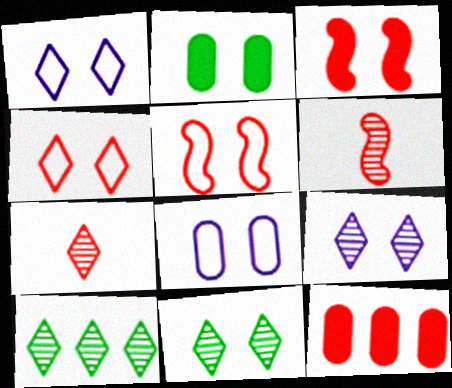[[2, 5, 9], 
[3, 8, 11], 
[4, 6, 12], 
[5, 7, 12], 
[7, 9, 10]]